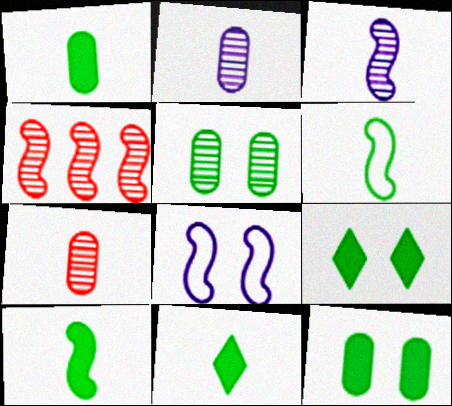[[1, 10, 11], 
[4, 8, 10]]